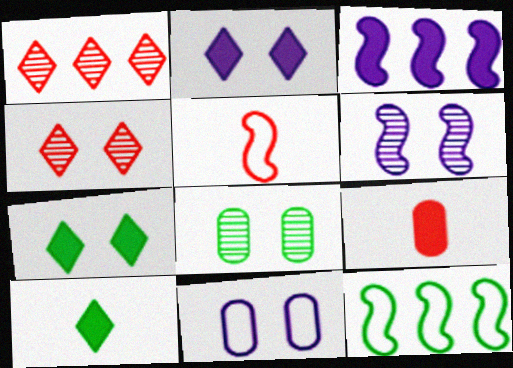[[2, 6, 11], 
[3, 7, 9], 
[4, 6, 8], 
[8, 10, 12]]